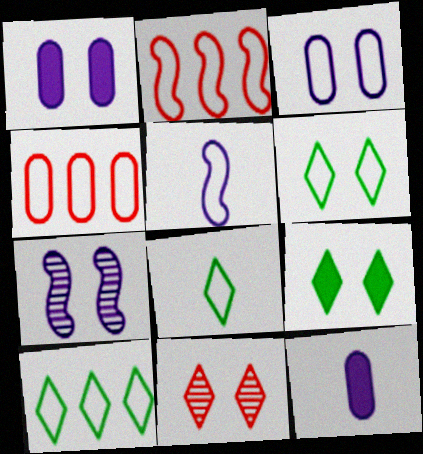[[2, 3, 8], 
[4, 5, 6], 
[6, 8, 10]]